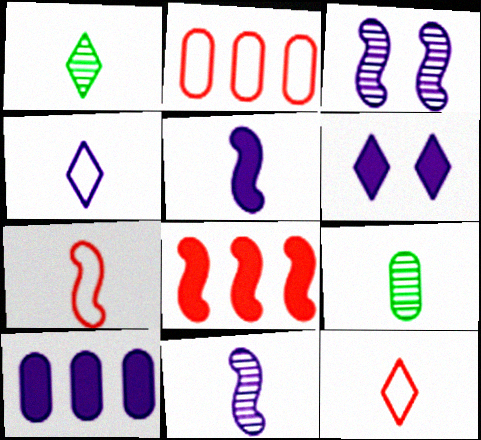[[3, 4, 10], 
[5, 6, 10], 
[5, 9, 12]]